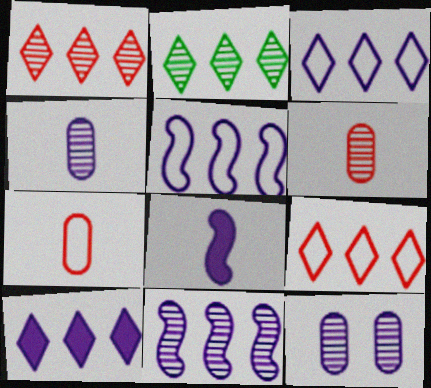[[2, 9, 10], 
[3, 8, 12]]